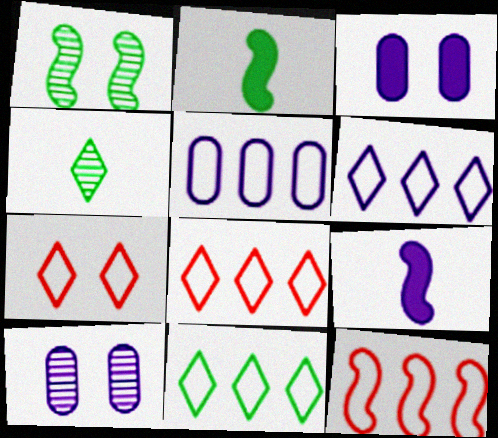[[1, 3, 7], 
[1, 9, 12], 
[2, 8, 10], 
[3, 4, 12], 
[5, 11, 12], 
[6, 8, 11], 
[6, 9, 10]]